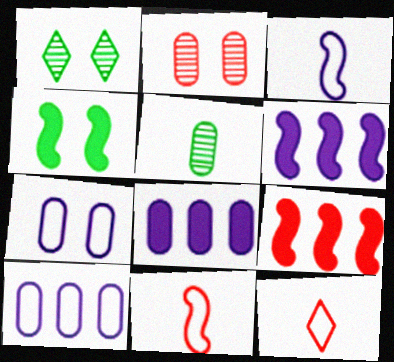[[1, 8, 11], 
[2, 9, 12]]